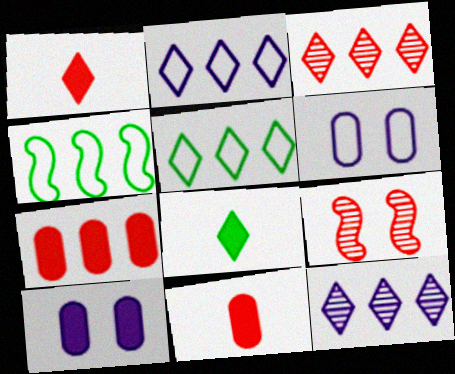[[4, 7, 12]]